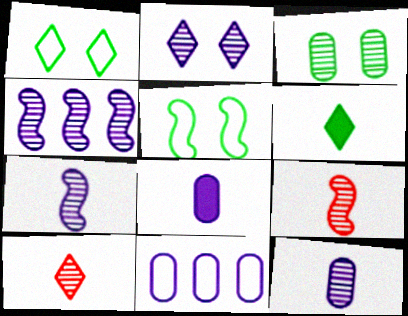[[2, 4, 12], 
[3, 4, 10]]